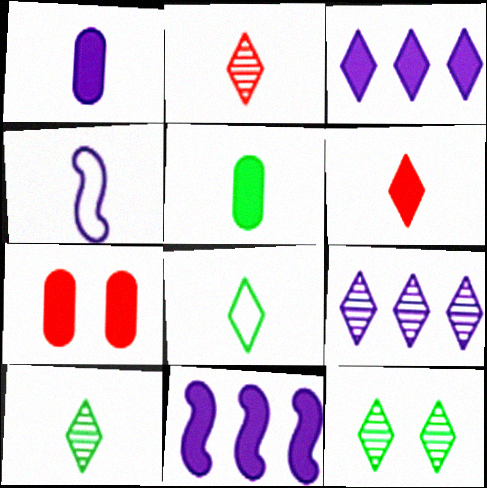[[2, 4, 5], 
[2, 9, 12]]